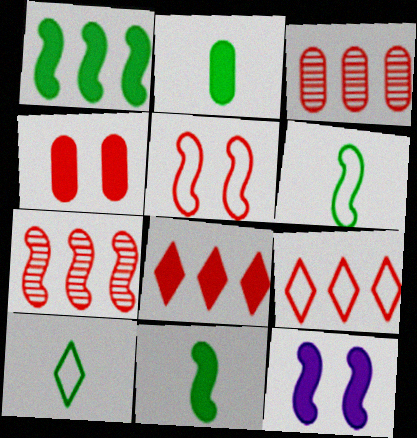[[2, 8, 12], 
[3, 10, 12], 
[6, 7, 12]]